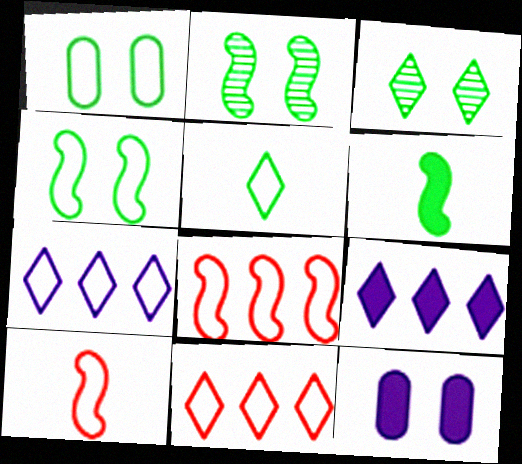[[1, 7, 10]]